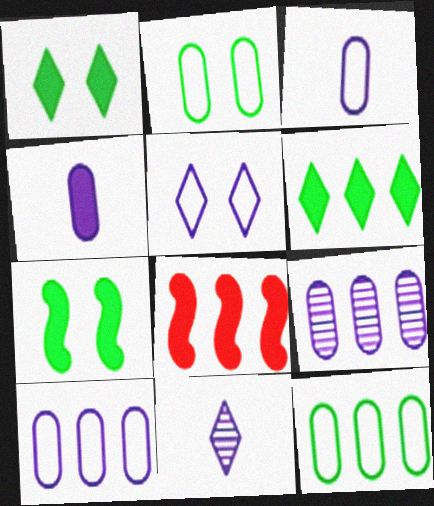[[1, 4, 8], 
[2, 8, 11]]